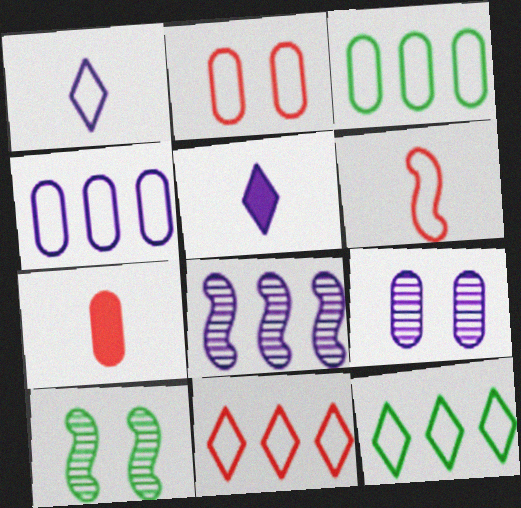[[2, 6, 11], 
[3, 7, 9]]